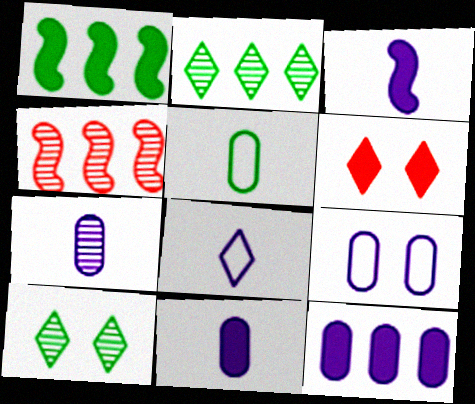[[1, 5, 10], 
[1, 6, 11], 
[2, 6, 8], 
[3, 7, 8], 
[4, 7, 10], 
[7, 9, 12]]